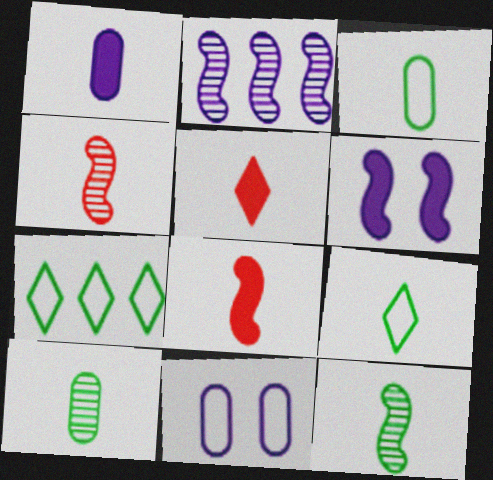[[1, 4, 9]]